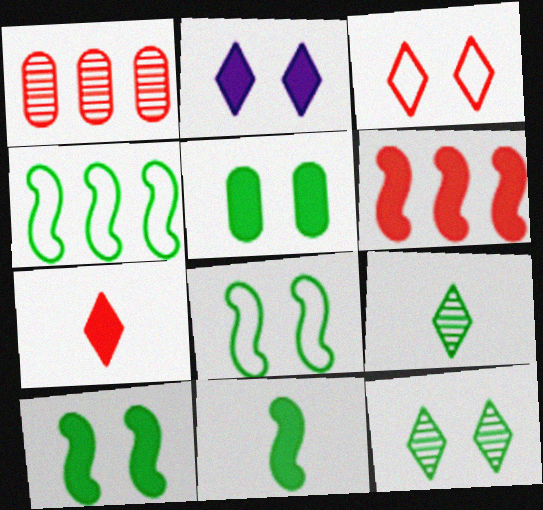[[2, 3, 12], 
[4, 5, 9], 
[5, 8, 12]]